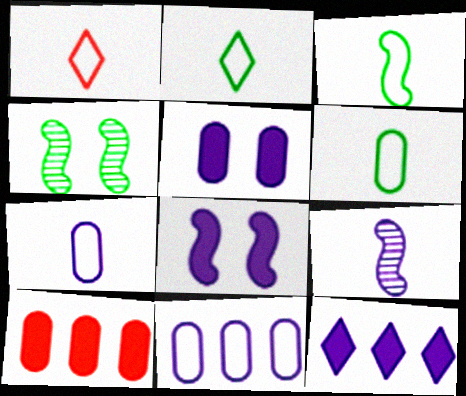[[1, 3, 7], 
[2, 3, 6]]